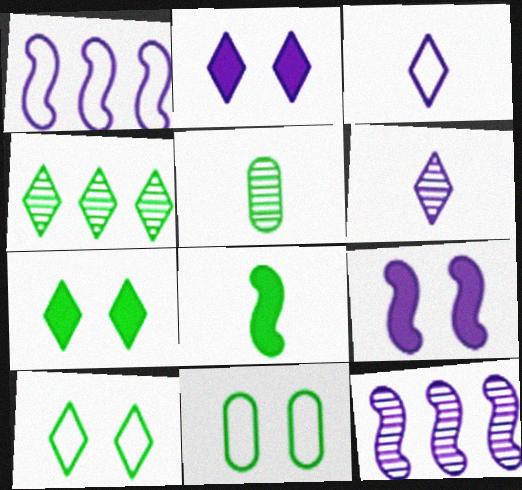[[4, 8, 11]]